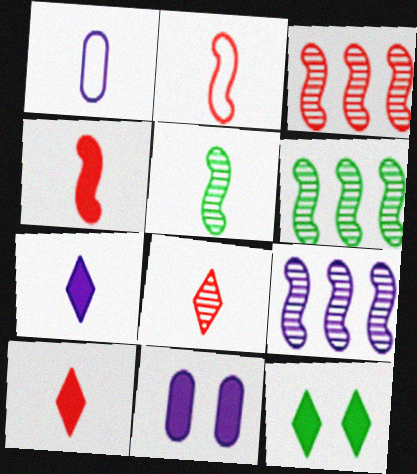[[1, 3, 12], 
[1, 5, 10], 
[3, 6, 9]]